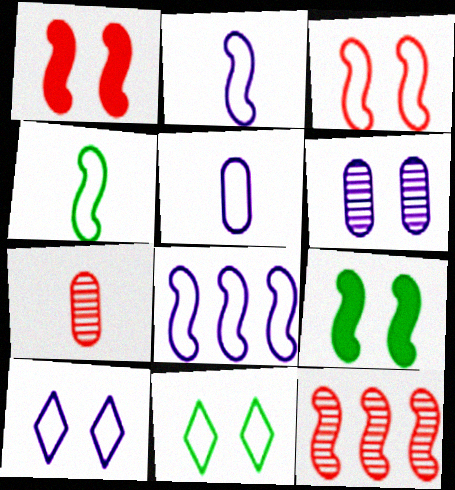[[1, 6, 11], 
[2, 9, 12], 
[3, 4, 8], 
[5, 8, 10]]